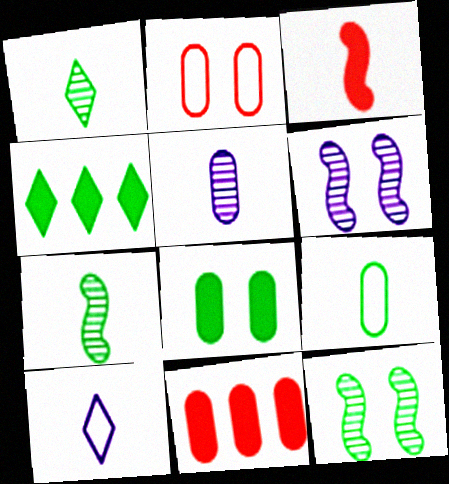[[4, 9, 12], 
[10, 11, 12]]